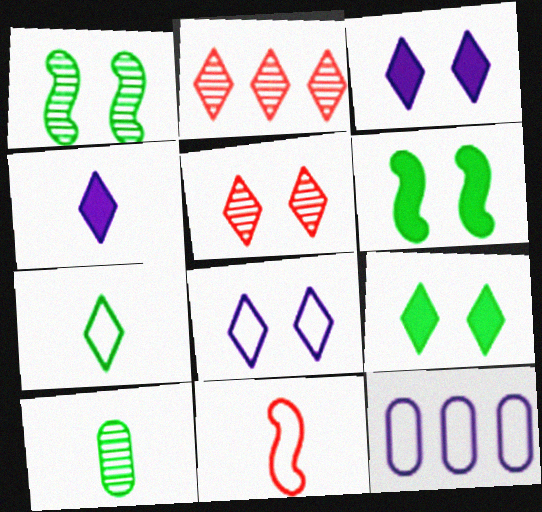[[2, 3, 7], 
[4, 10, 11], 
[5, 8, 9]]